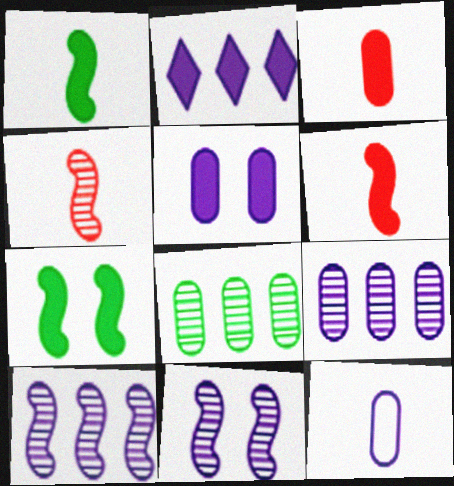[[2, 3, 7], 
[2, 11, 12], 
[5, 9, 12]]